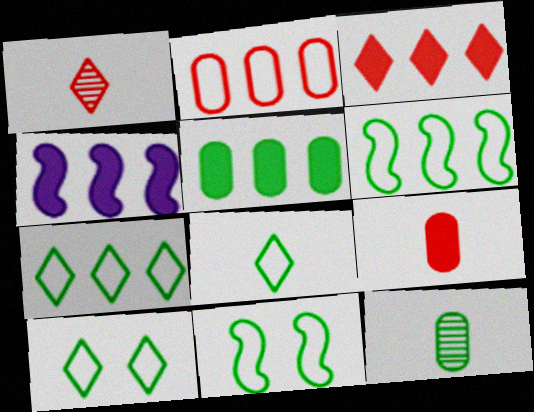[[3, 4, 5], 
[7, 8, 10]]